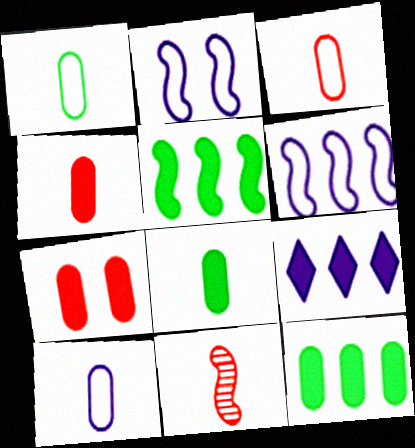[[1, 3, 10], 
[2, 5, 11]]